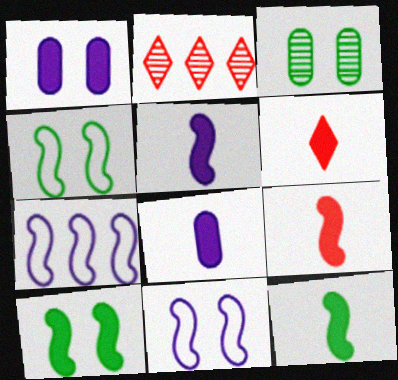[[2, 4, 8], 
[3, 6, 7], 
[5, 9, 12], 
[6, 8, 12]]